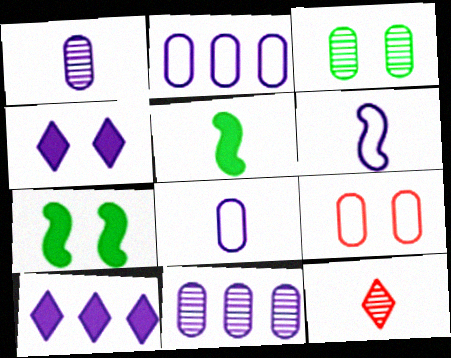[[2, 7, 12], 
[4, 6, 11], 
[5, 8, 12]]